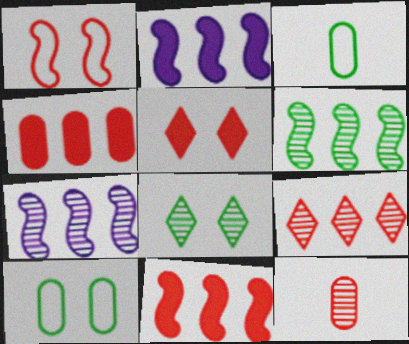[[3, 5, 7], 
[7, 8, 12]]